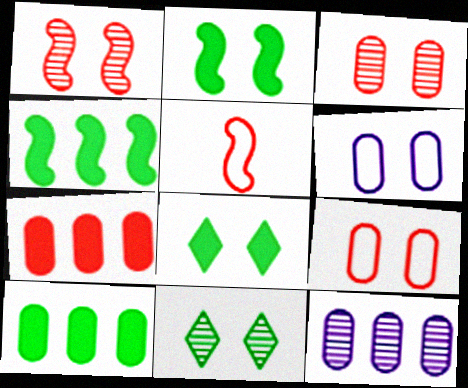[[1, 6, 8], 
[5, 8, 12]]